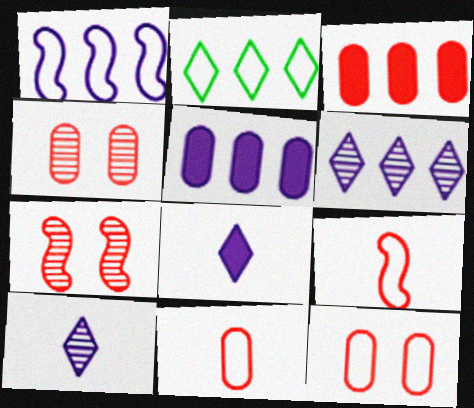[[1, 5, 6], 
[3, 4, 11]]